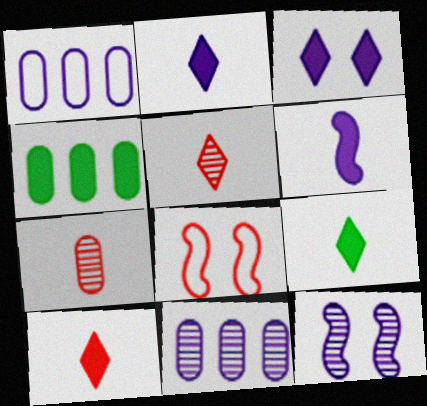[[1, 2, 12], 
[2, 9, 10], 
[8, 9, 11]]